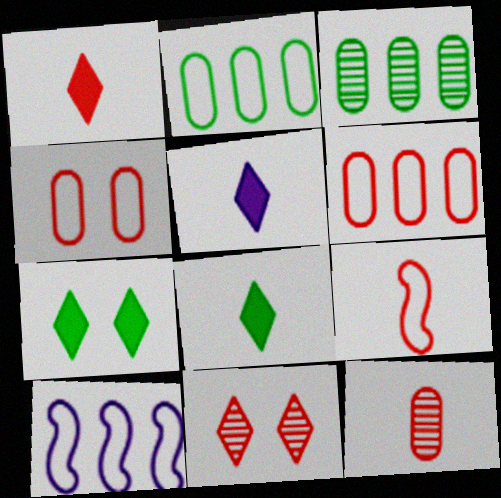[[1, 5, 8], 
[1, 9, 12], 
[7, 10, 12]]